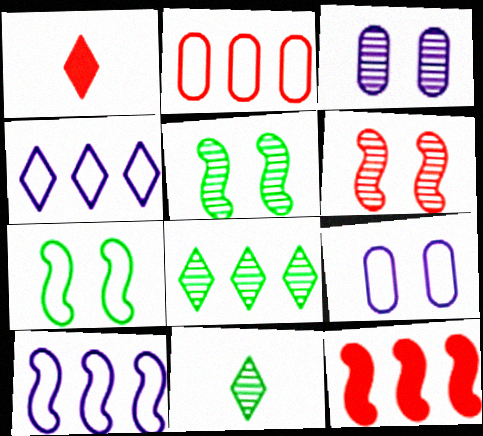[[1, 2, 6], 
[9, 11, 12]]